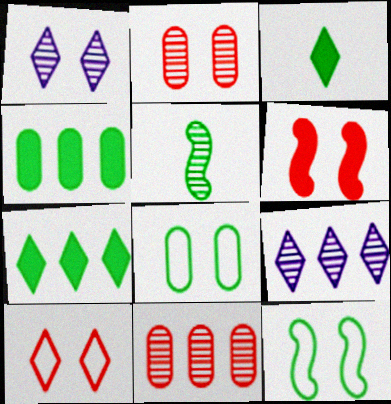[[1, 5, 11], 
[1, 6, 8], 
[2, 5, 9], 
[2, 6, 10], 
[3, 9, 10], 
[5, 7, 8]]